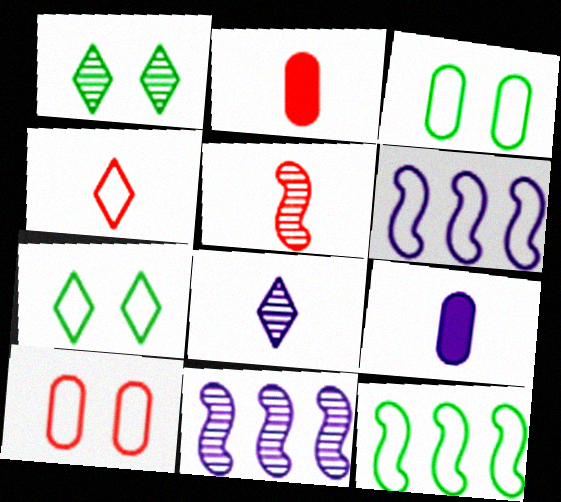[[1, 2, 6], 
[2, 4, 5], 
[2, 7, 11], 
[3, 4, 6]]